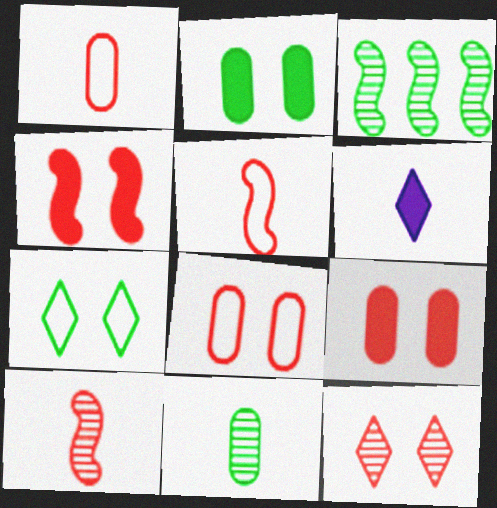[[3, 6, 8], 
[4, 8, 12], 
[5, 6, 11]]